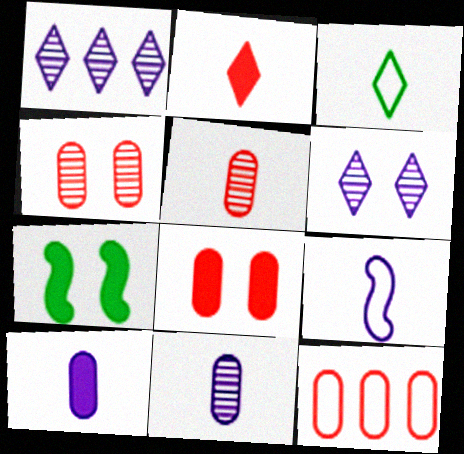[[5, 8, 12]]